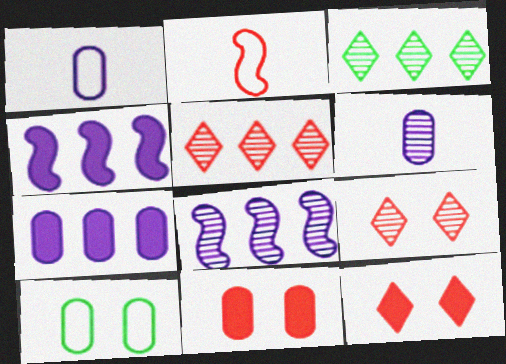[[2, 5, 11]]